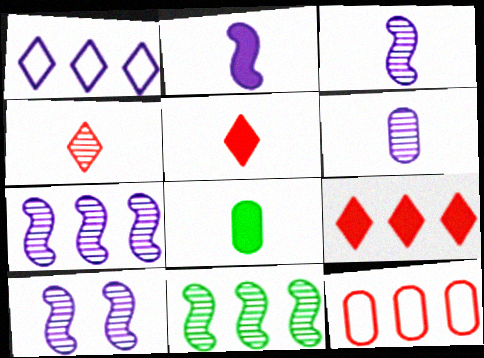[[2, 5, 8], 
[3, 7, 10]]